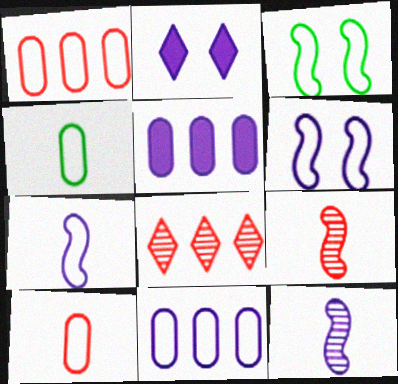[[2, 11, 12]]